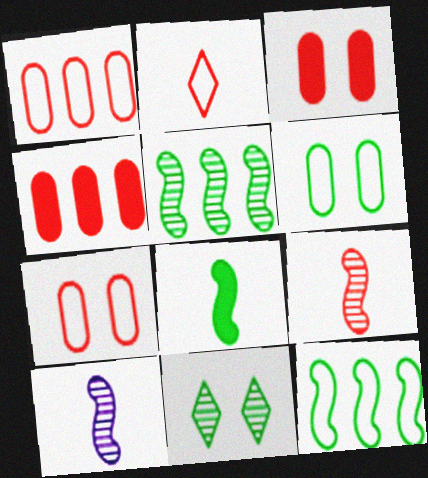[]